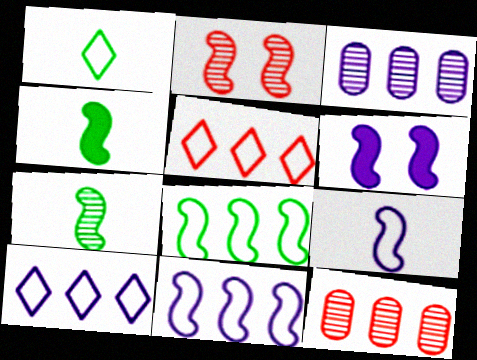[[1, 6, 12], 
[2, 4, 11]]